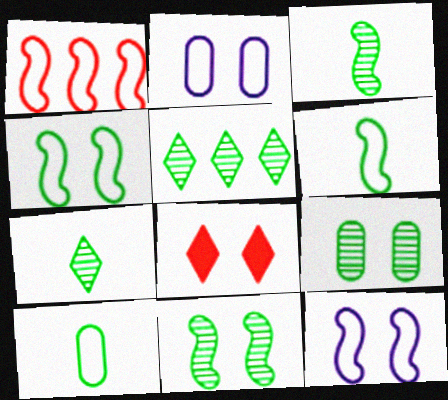[[1, 6, 12], 
[2, 8, 11], 
[3, 5, 9], 
[8, 9, 12]]